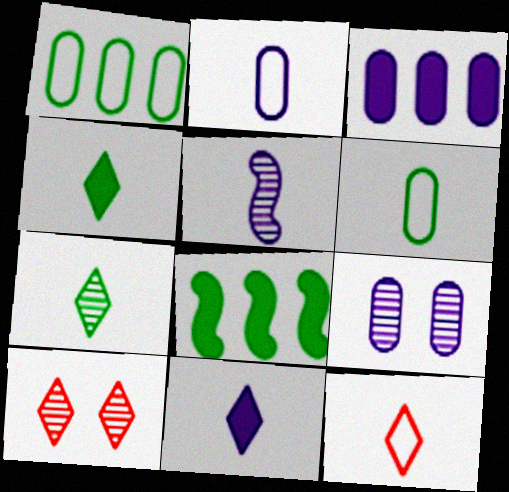[[2, 3, 9], 
[2, 5, 11], 
[2, 8, 10], 
[7, 11, 12], 
[8, 9, 12]]